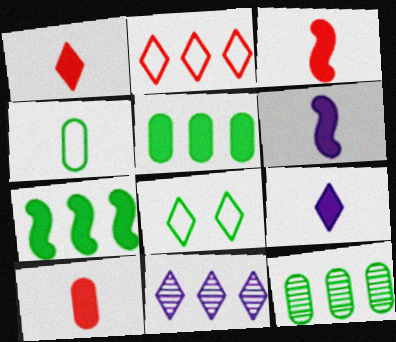[[1, 3, 10], 
[1, 8, 11]]